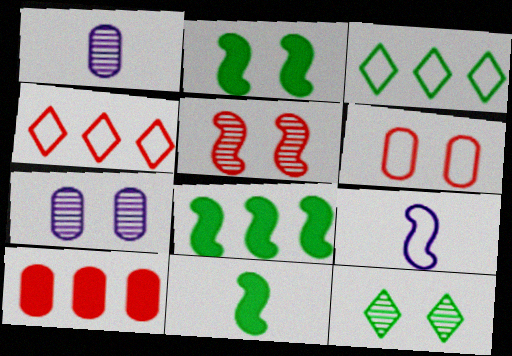[[1, 2, 4], 
[2, 8, 11], 
[3, 6, 9], 
[4, 7, 11], 
[5, 7, 12], 
[5, 8, 9], 
[9, 10, 12]]